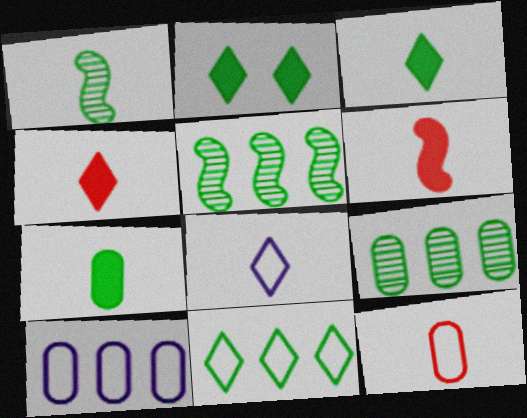[]